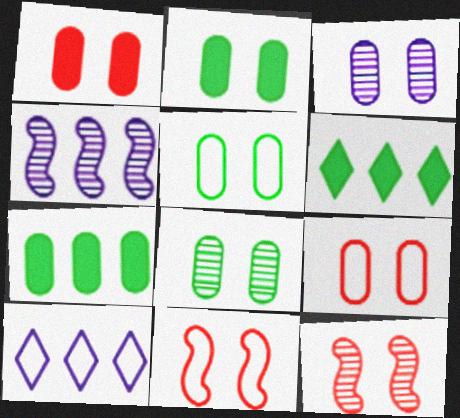[[1, 3, 5], 
[2, 3, 9], 
[2, 5, 8]]